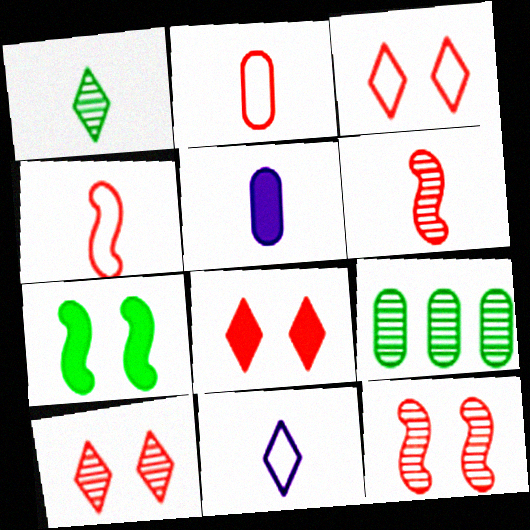[[1, 4, 5], 
[3, 8, 10]]